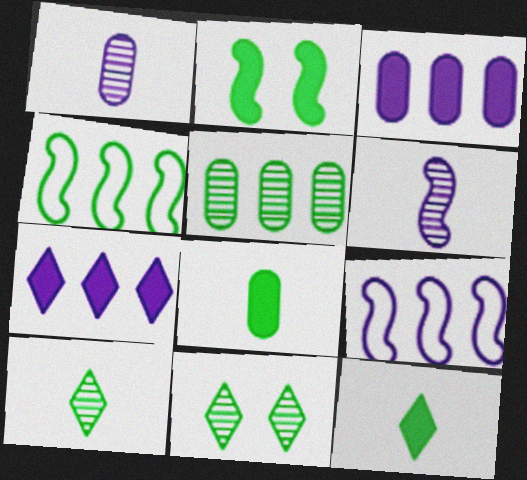[[4, 8, 11]]